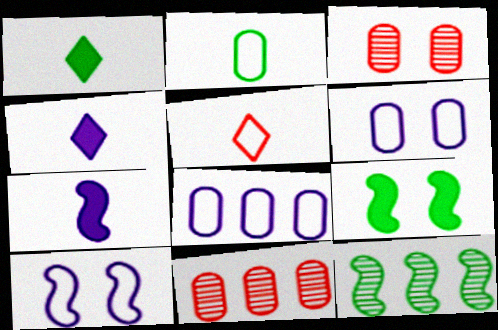[[1, 10, 11]]